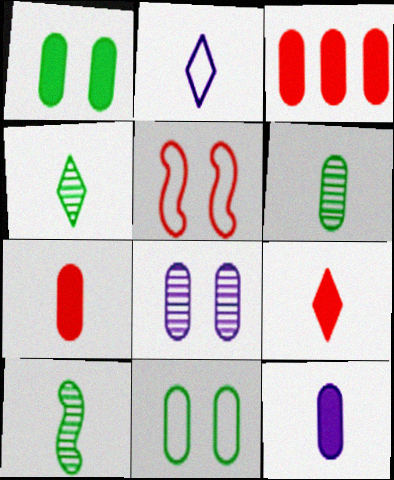[[1, 3, 12], 
[2, 4, 9], 
[2, 7, 10], 
[4, 6, 10]]